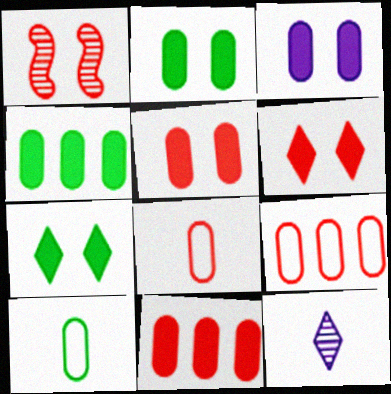[[2, 3, 5]]